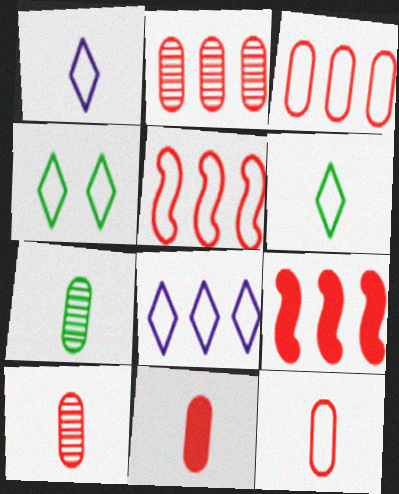[[10, 11, 12]]